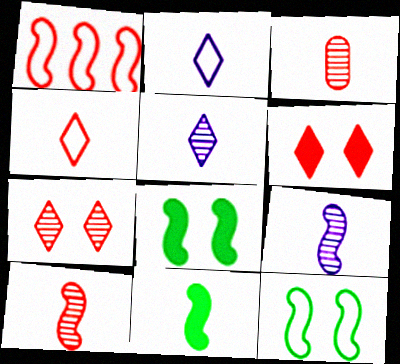[[1, 3, 6], 
[1, 8, 9], 
[2, 3, 11]]